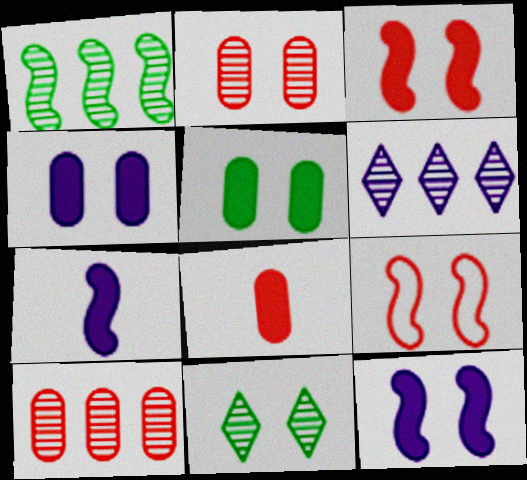[[1, 6, 10], 
[1, 7, 9], 
[4, 9, 11]]